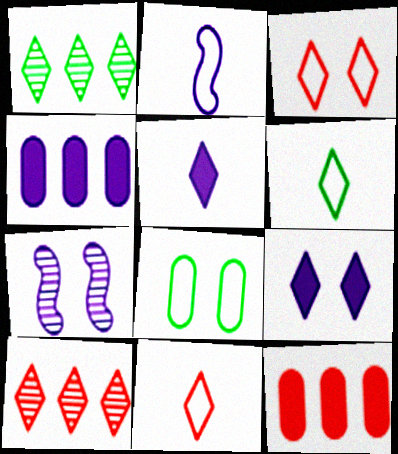[[1, 3, 5], 
[1, 9, 11], 
[6, 7, 12], 
[6, 9, 10]]